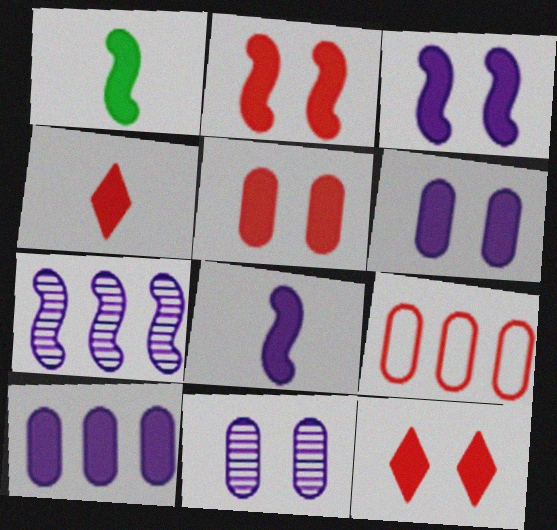[[1, 10, 12], 
[2, 5, 12]]